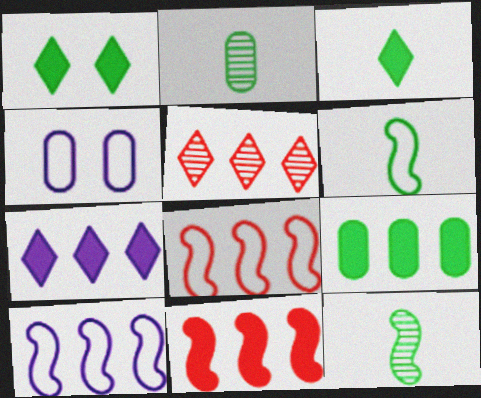[[2, 3, 6], 
[5, 9, 10], 
[7, 9, 11]]